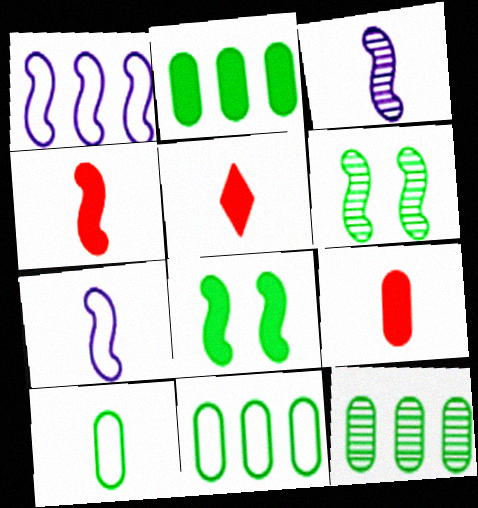[[1, 4, 6], 
[2, 11, 12], 
[3, 5, 10], 
[4, 5, 9]]